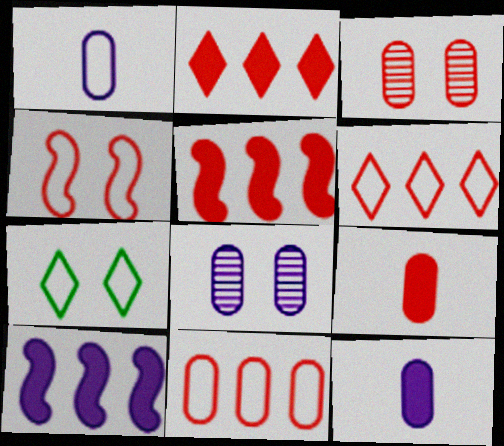[[3, 9, 11]]